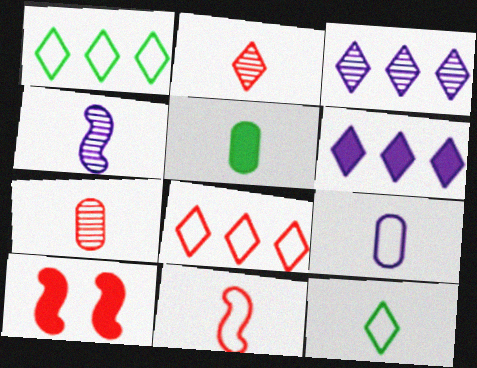[[5, 6, 10], 
[5, 7, 9], 
[7, 8, 10], 
[9, 11, 12]]